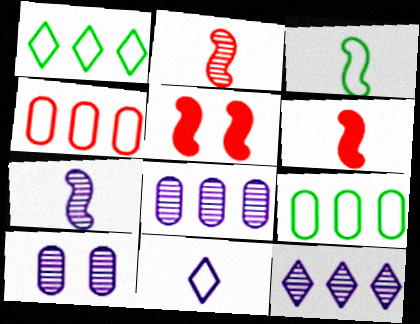[[1, 6, 10], 
[3, 6, 7], 
[7, 10, 12]]